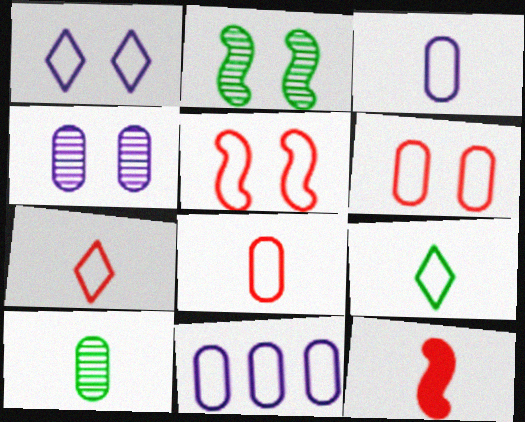[[5, 9, 11]]